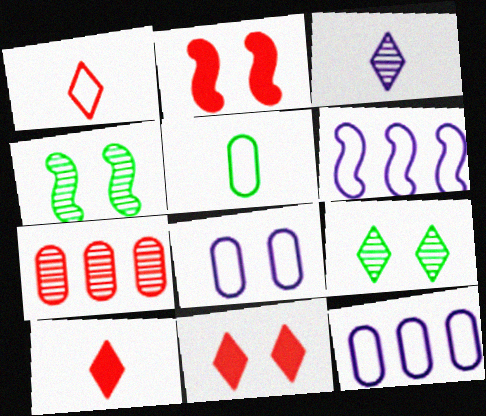[[1, 2, 7], 
[2, 8, 9], 
[3, 4, 7], 
[4, 8, 11], 
[4, 10, 12]]